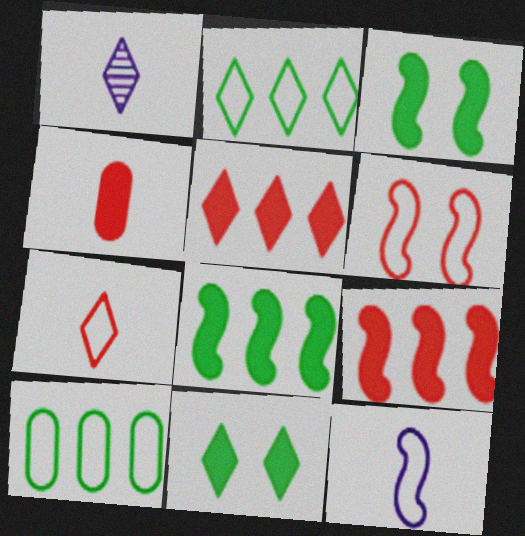[]